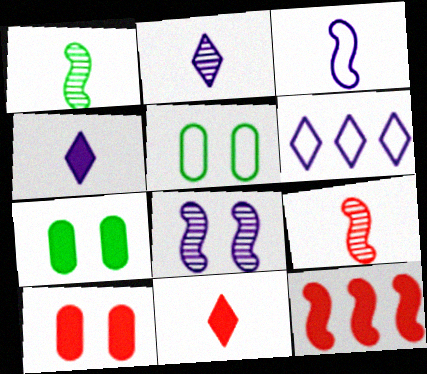[[1, 6, 10], 
[2, 5, 12], 
[4, 7, 12], 
[6, 7, 9], 
[10, 11, 12]]